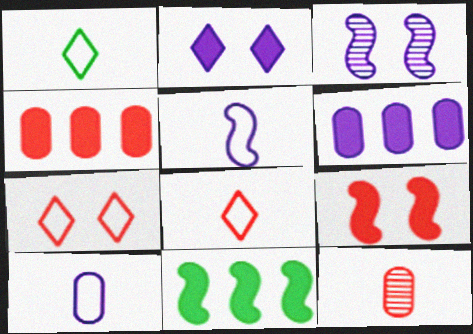[[1, 3, 4]]